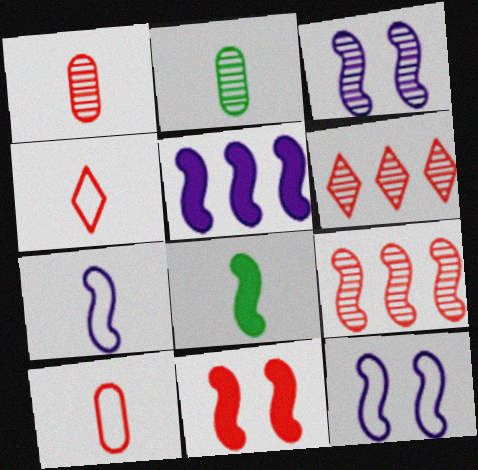[[2, 3, 6], 
[3, 5, 7], 
[5, 8, 11], 
[6, 10, 11], 
[8, 9, 12]]